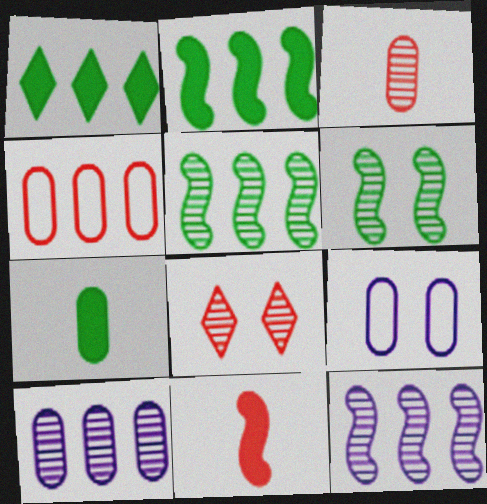[[1, 4, 12], 
[4, 8, 11]]